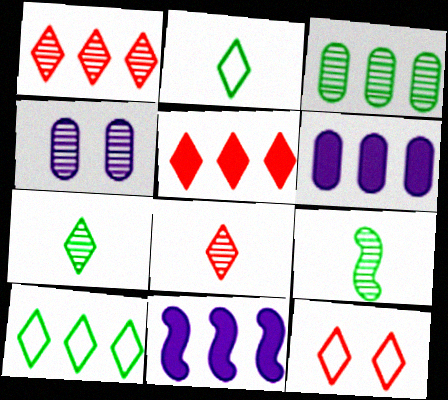[[1, 4, 9], 
[5, 8, 12], 
[6, 9, 12]]